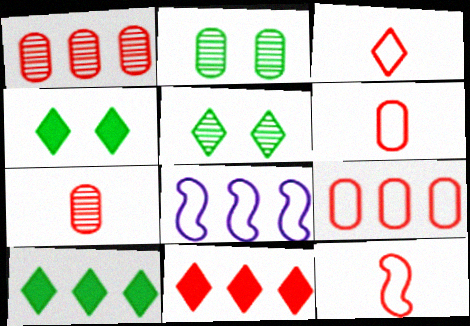[[1, 8, 10], 
[3, 6, 12], 
[4, 7, 8]]